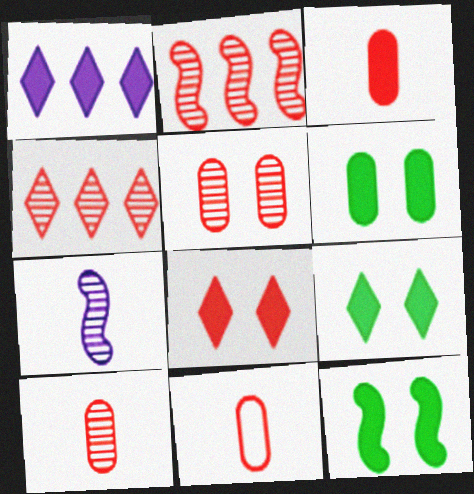[[1, 3, 12], 
[2, 8, 11], 
[3, 10, 11], 
[6, 9, 12]]